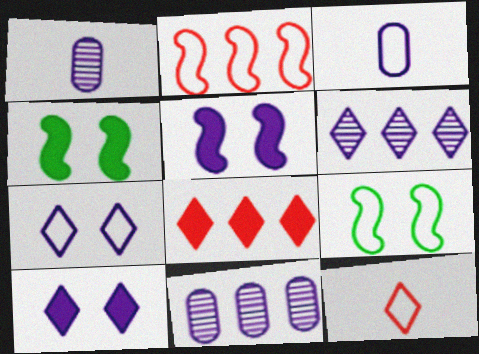[[1, 8, 9], 
[3, 5, 6], 
[4, 11, 12]]